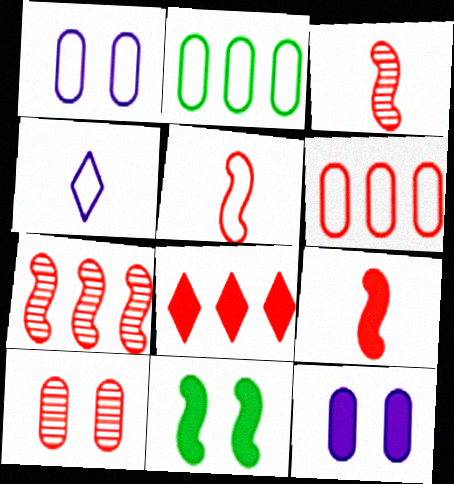[[3, 5, 9], 
[5, 8, 10], 
[6, 7, 8]]